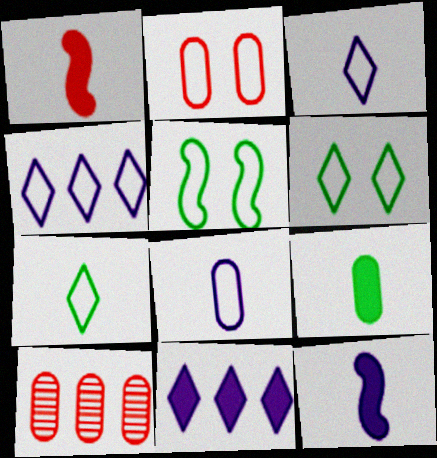[[6, 10, 12]]